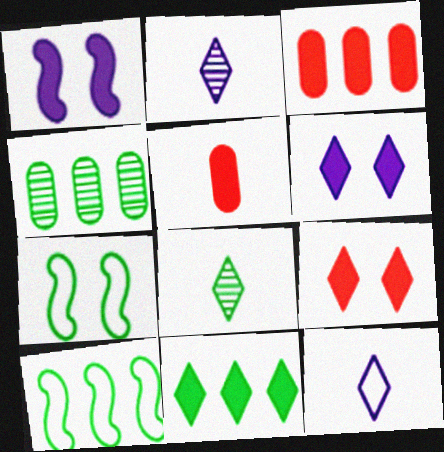[[1, 5, 11], 
[2, 3, 7], 
[4, 10, 11]]